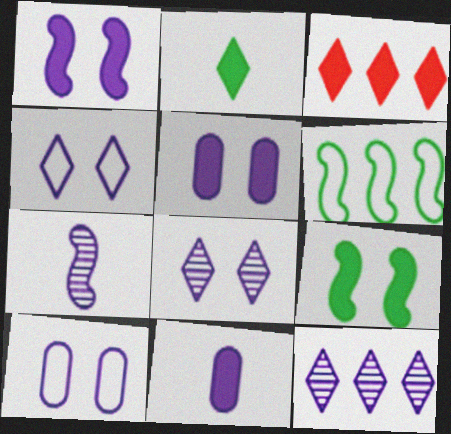[[1, 8, 10], 
[3, 9, 11]]